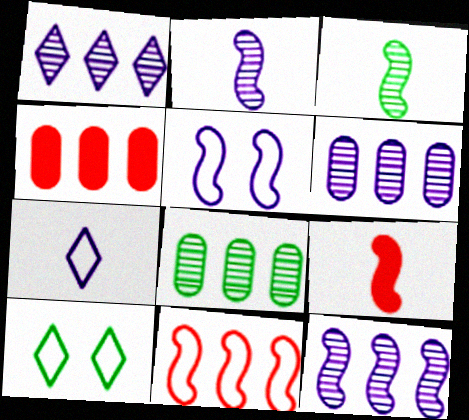[[1, 6, 12], 
[2, 4, 10], 
[6, 9, 10]]